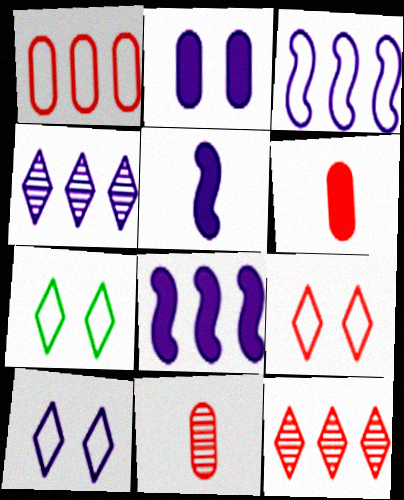[[7, 8, 11], 
[7, 9, 10]]